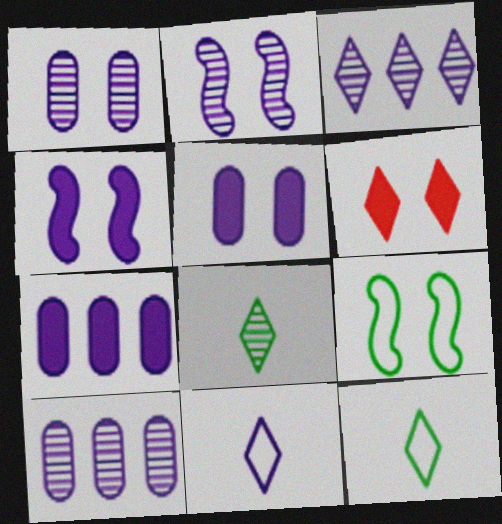[[1, 6, 9], 
[2, 7, 11], 
[3, 6, 12], 
[4, 10, 11]]